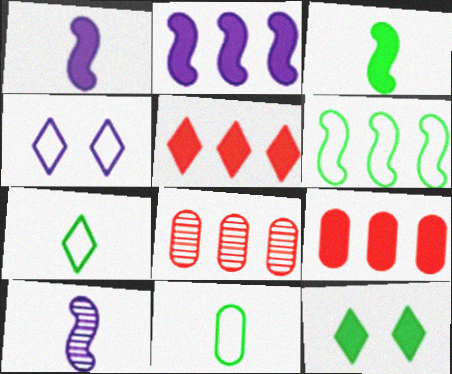[[1, 9, 12], 
[3, 4, 8]]